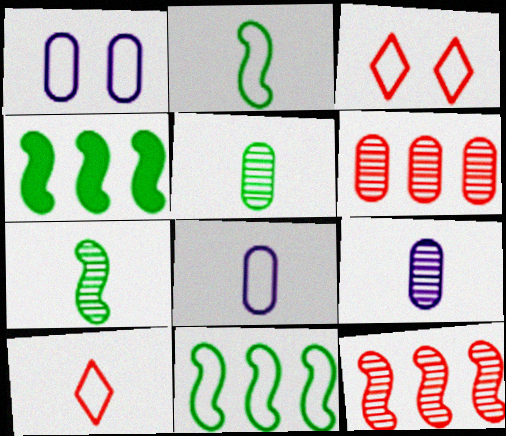[[1, 10, 11], 
[2, 8, 10], 
[3, 4, 9], 
[3, 8, 11]]